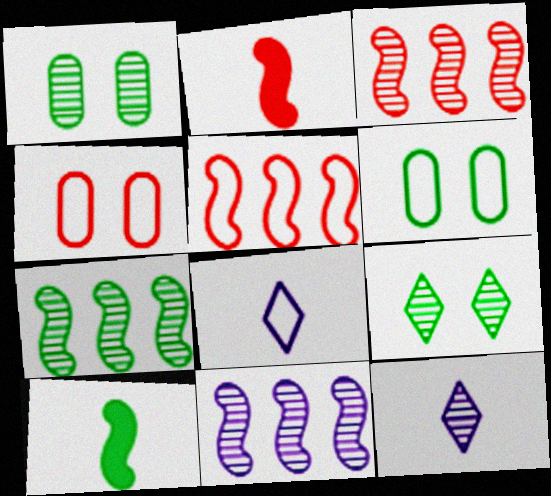[[1, 3, 12], 
[3, 7, 11], 
[5, 6, 8]]